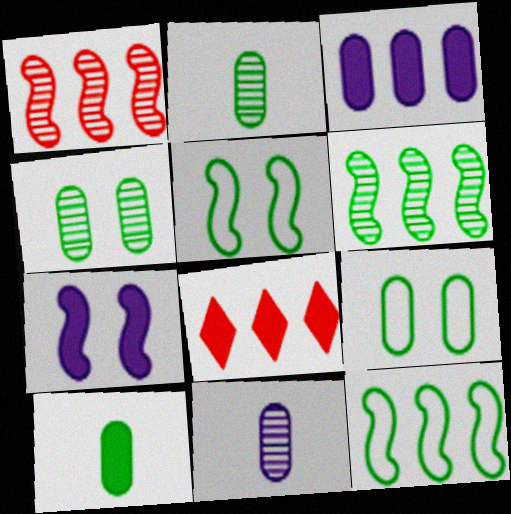[[5, 8, 11], 
[7, 8, 10]]